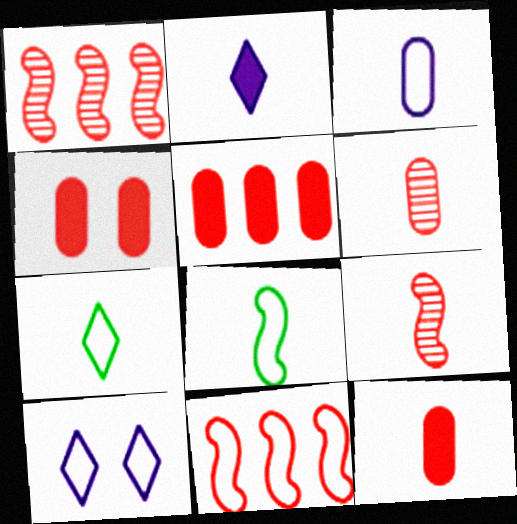[[2, 6, 8], 
[4, 5, 12]]